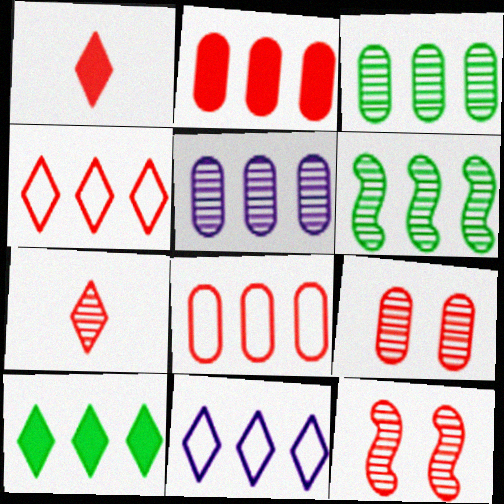[[1, 8, 12], 
[2, 6, 11]]